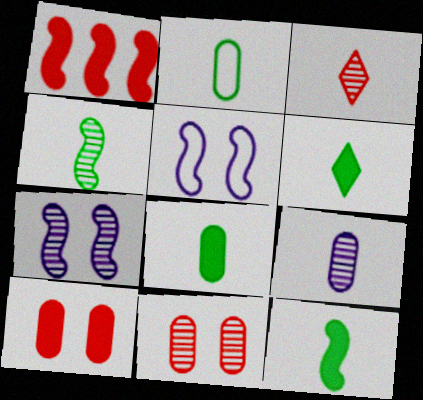[[1, 4, 5], 
[2, 4, 6], 
[3, 4, 9], 
[6, 8, 12]]